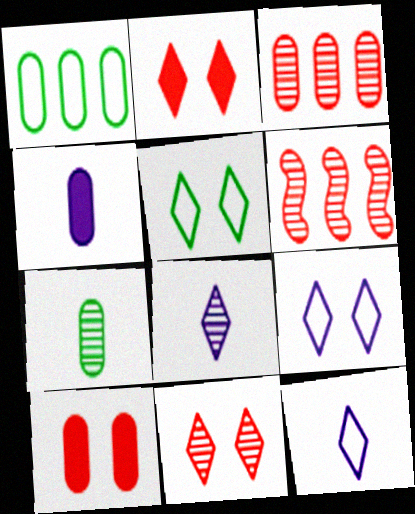[[4, 5, 6]]